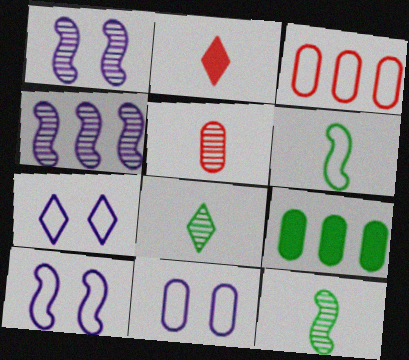[[3, 6, 7], 
[5, 9, 11], 
[7, 10, 11]]